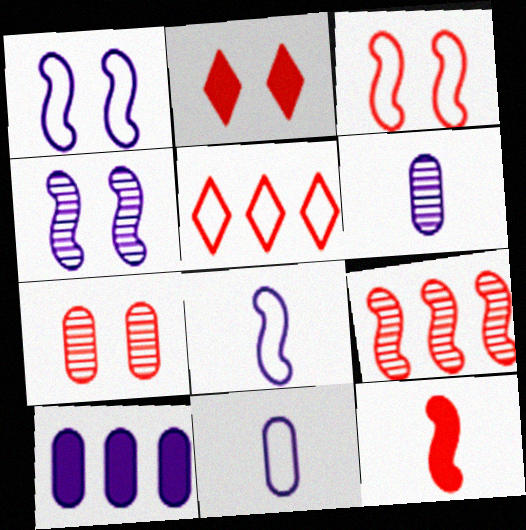[[2, 3, 7], 
[3, 9, 12], 
[5, 7, 12]]